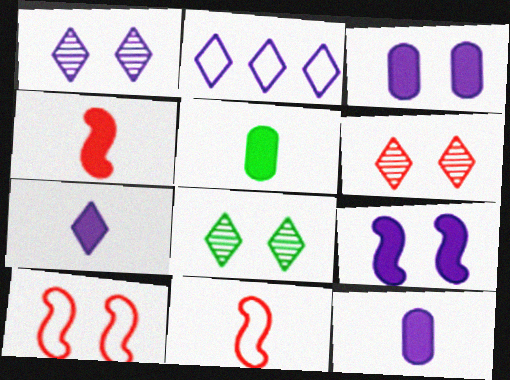[[1, 2, 7], 
[1, 6, 8], 
[3, 8, 10], 
[4, 5, 7]]